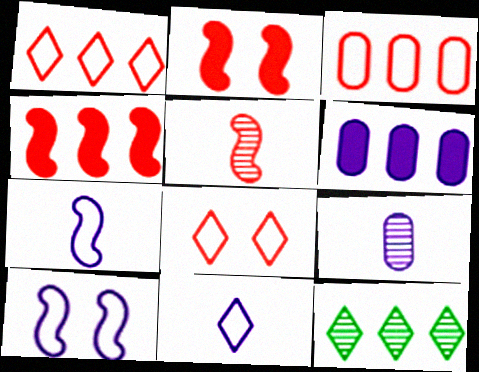[]